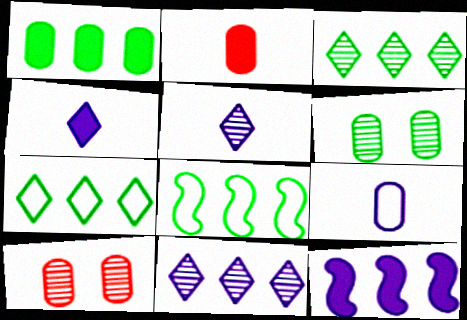[[1, 3, 8], 
[1, 9, 10], 
[4, 8, 10]]